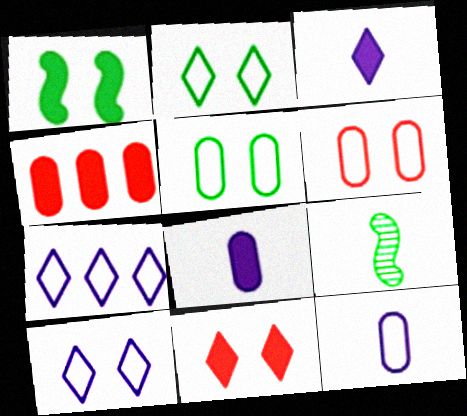[[1, 3, 4], 
[4, 9, 10]]